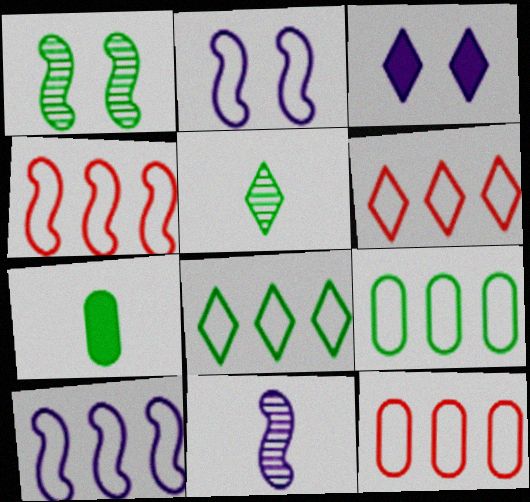[[1, 7, 8], 
[3, 5, 6], 
[4, 6, 12], 
[6, 9, 10], 
[8, 10, 12]]